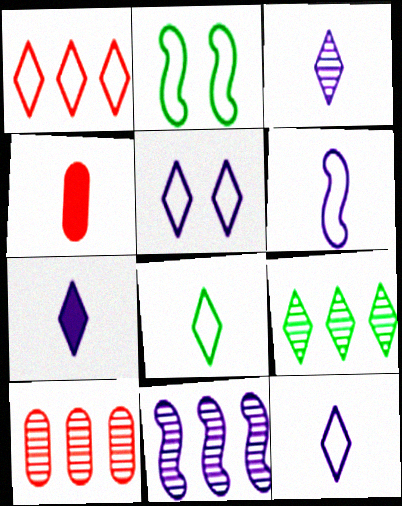[[1, 5, 8], 
[2, 7, 10], 
[3, 7, 12], 
[9, 10, 11]]